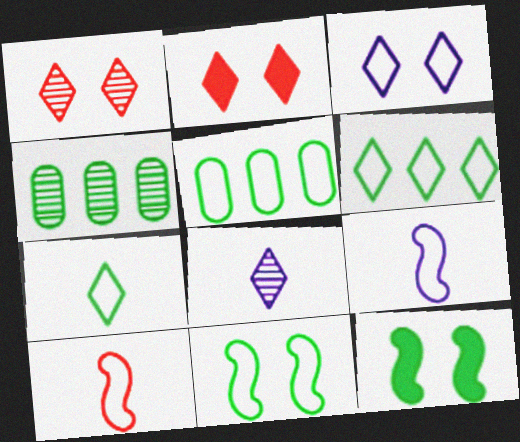[[2, 4, 9], 
[2, 6, 8], 
[3, 5, 10], 
[4, 7, 12], 
[5, 7, 11]]